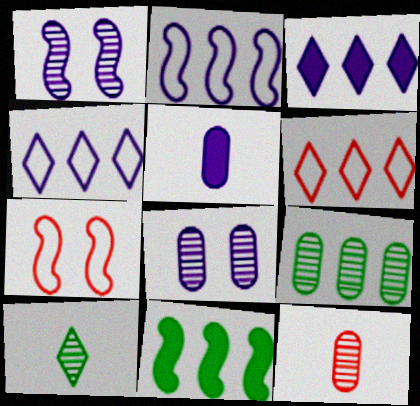[[1, 4, 5], 
[8, 9, 12]]